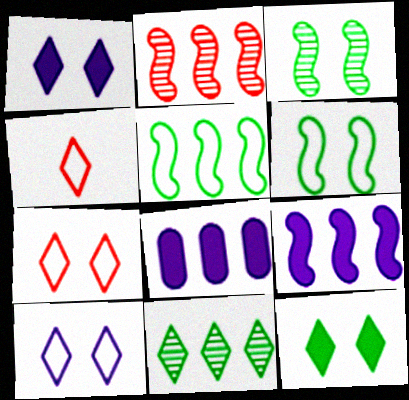[[1, 4, 11], 
[2, 5, 9], 
[3, 4, 8]]